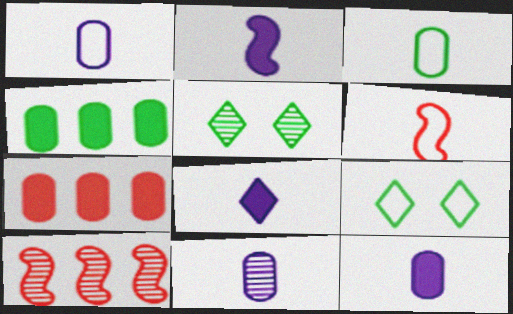[[1, 11, 12], 
[2, 8, 12], 
[5, 10, 11], 
[9, 10, 12]]